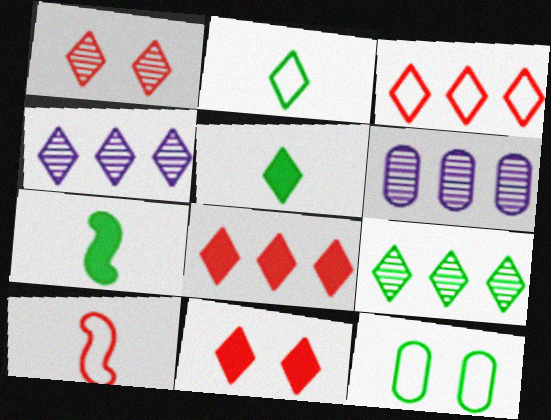[[2, 4, 11], 
[7, 9, 12]]